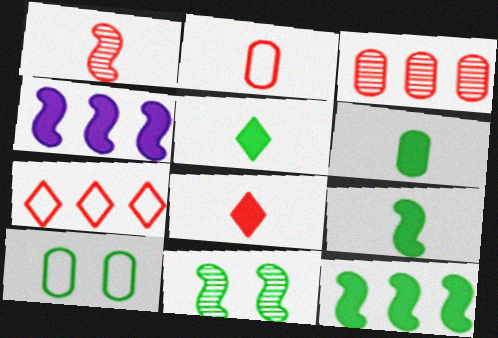[[1, 2, 8], 
[5, 6, 9]]